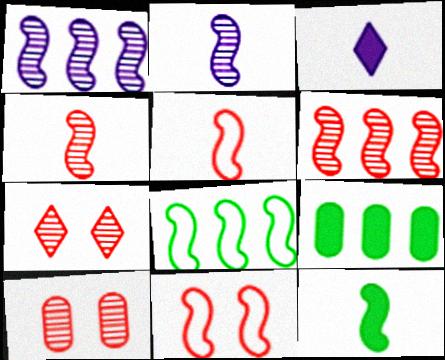[[1, 11, 12], 
[2, 5, 12], 
[3, 8, 10]]